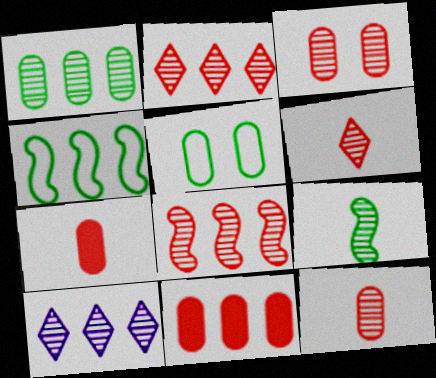[[1, 8, 10], 
[3, 6, 8], 
[3, 9, 10], 
[4, 10, 11]]